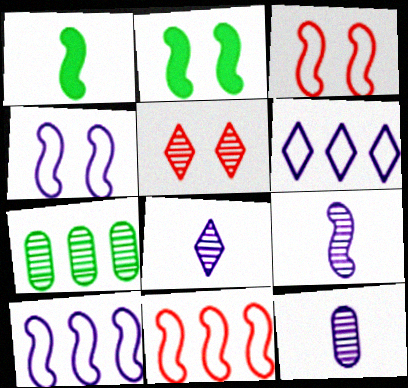[[2, 9, 11], 
[5, 7, 9], 
[8, 9, 12]]